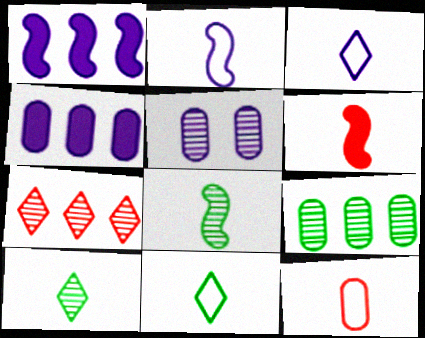[[1, 3, 5], 
[2, 6, 8], 
[2, 11, 12], 
[5, 7, 8]]